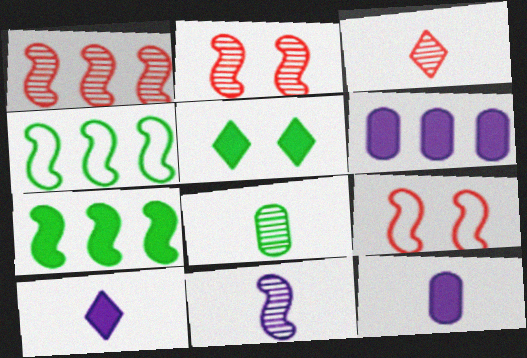[[3, 8, 11], 
[4, 5, 8], 
[7, 9, 11]]